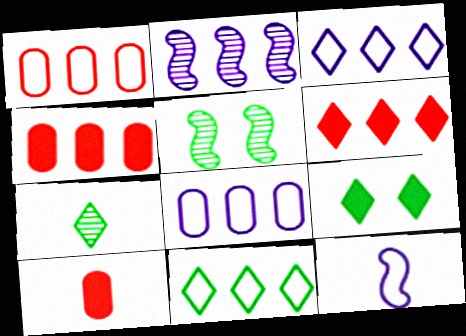[[2, 4, 11], 
[3, 5, 10], 
[7, 9, 11], 
[7, 10, 12]]